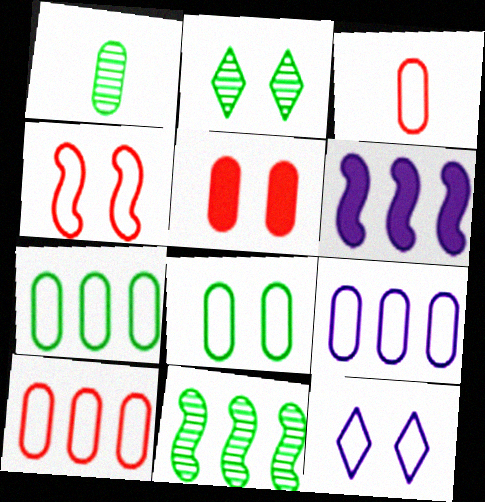[[1, 2, 11], 
[1, 5, 9], 
[2, 3, 6], 
[3, 8, 9], 
[4, 8, 12], 
[7, 9, 10]]